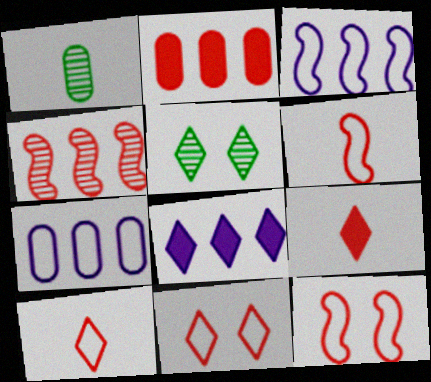[[1, 8, 12], 
[5, 8, 10]]